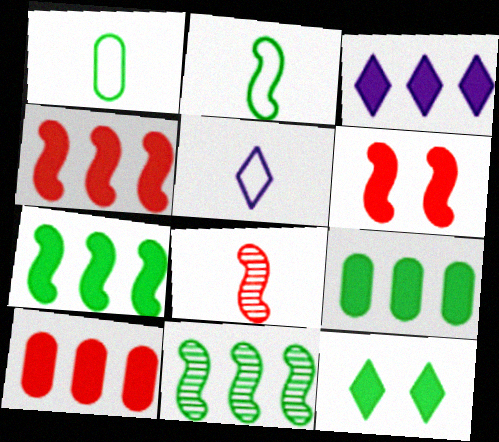[[1, 11, 12], 
[3, 4, 9], 
[3, 7, 10]]